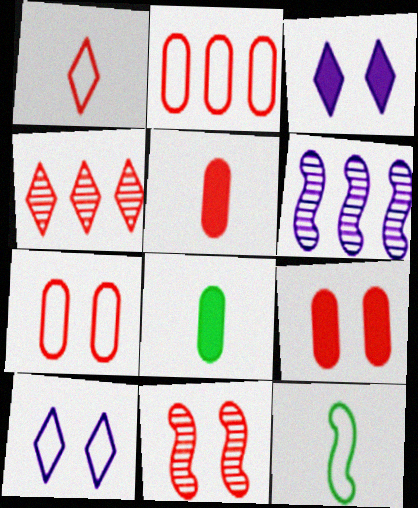[[2, 10, 12]]